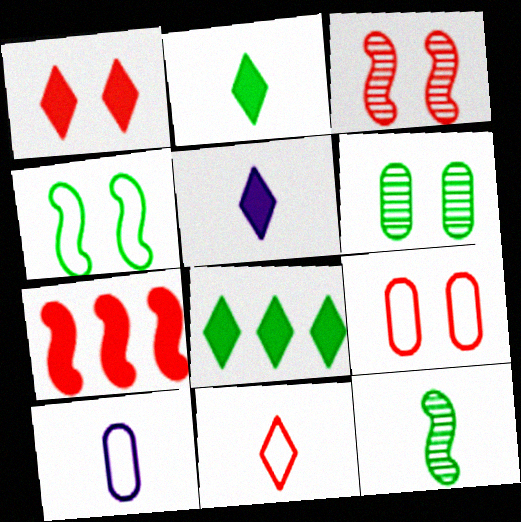[[1, 3, 9], 
[1, 5, 8], 
[3, 8, 10]]